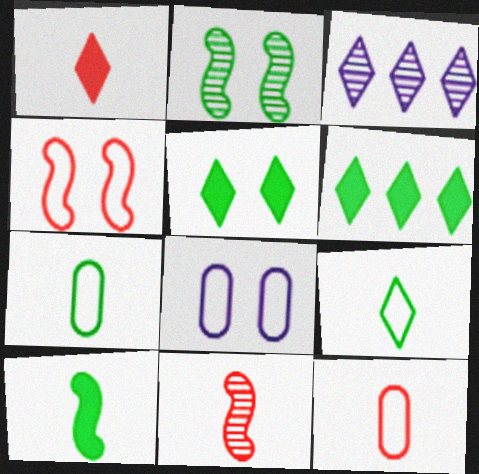[[1, 11, 12], 
[2, 6, 7], 
[6, 8, 11]]